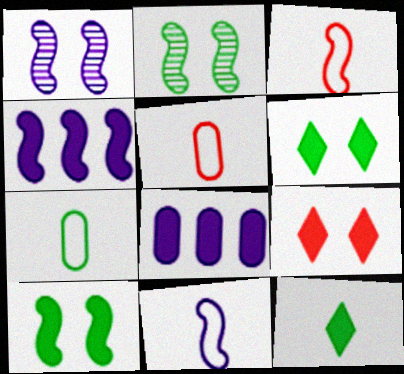[[1, 4, 11], 
[2, 3, 4]]